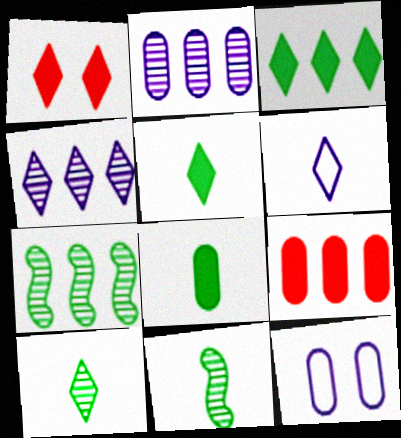[]